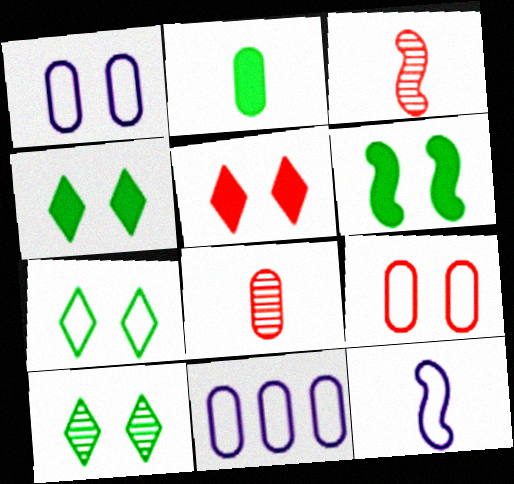[[3, 4, 11], 
[4, 7, 10]]